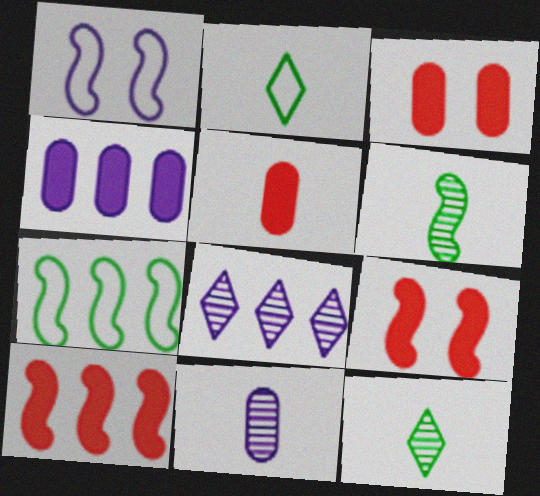[[1, 6, 10]]